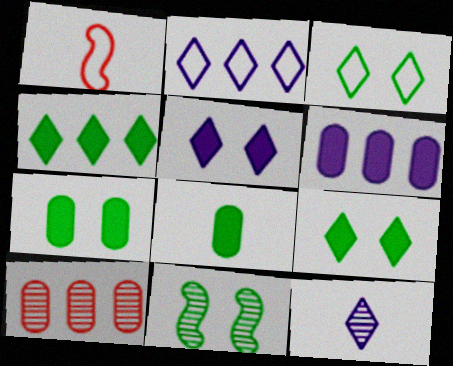[[1, 8, 12], 
[2, 5, 12], 
[3, 7, 11], 
[10, 11, 12]]